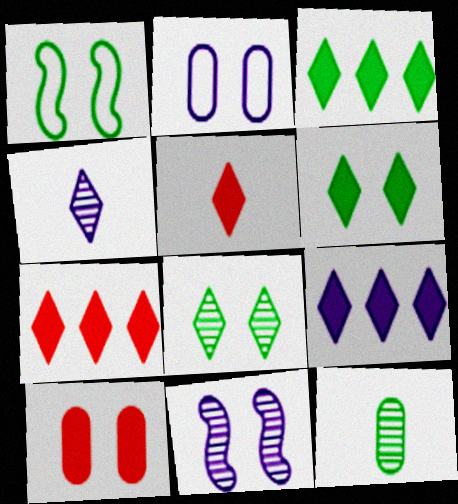[[1, 3, 12], 
[3, 7, 9], 
[5, 6, 9]]